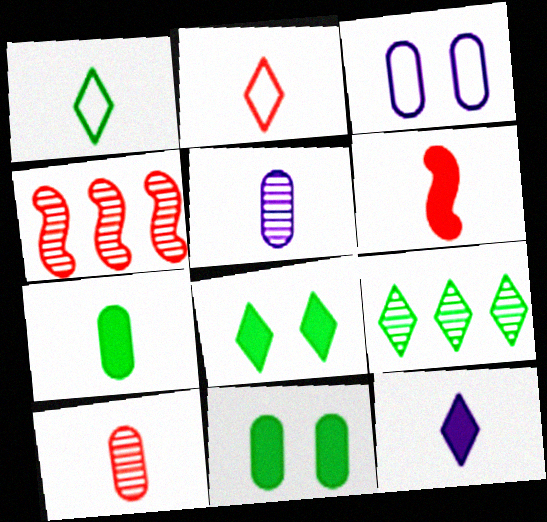[[1, 5, 6], 
[1, 8, 9], 
[2, 6, 10], 
[3, 6, 9], 
[6, 7, 12]]